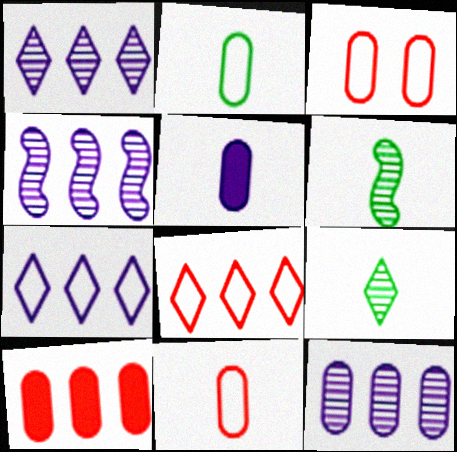[[1, 4, 12]]